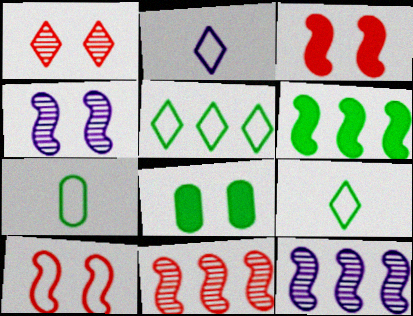[[2, 8, 11]]